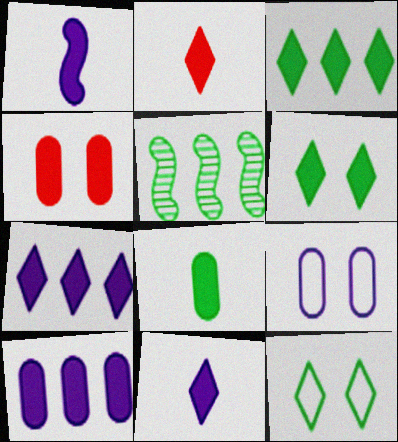[[1, 2, 8], 
[1, 3, 4], 
[2, 5, 9], 
[2, 6, 7], 
[4, 8, 10], 
[5, 8, 12]]